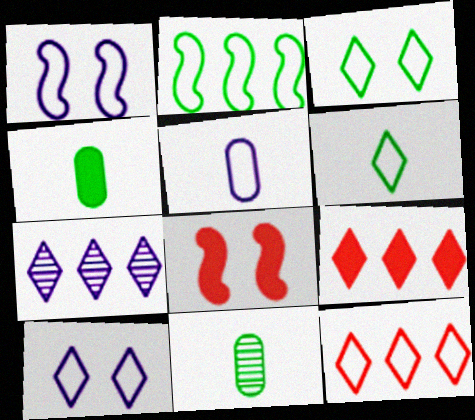[[1, 9, 11], 
[6, 10, 12]]